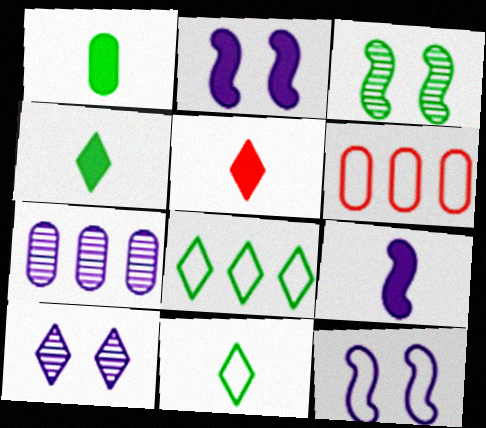[[1, 3, 8], 
[1, 5, 9], 
[5, 8, 10], 
[6, 11, 12]]